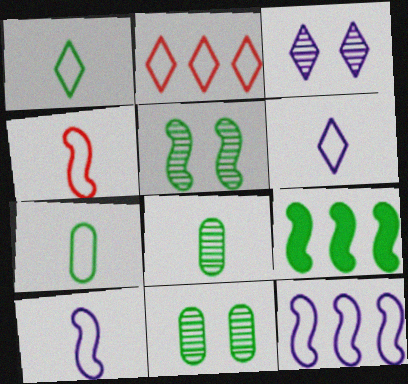[[1, 9, 11], 
[4, 6, 7]]